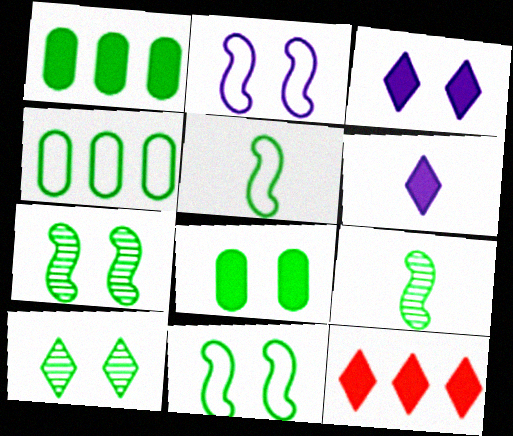[[1, 5, 10], 
[8, 10, 11]]